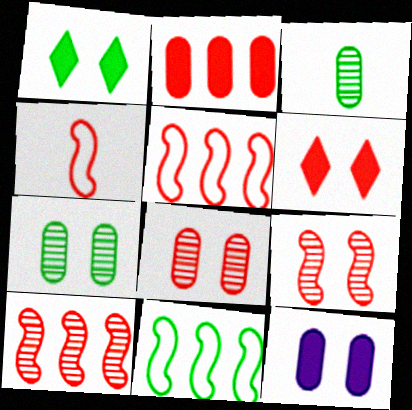[[1, 3, 11]]